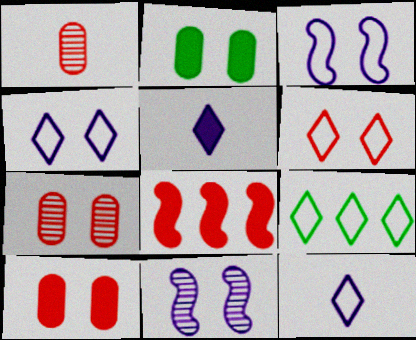[[1, 6, 8], 
[2, 5, 8], 
[2, 6, 11], 
[6, 9, 12]]